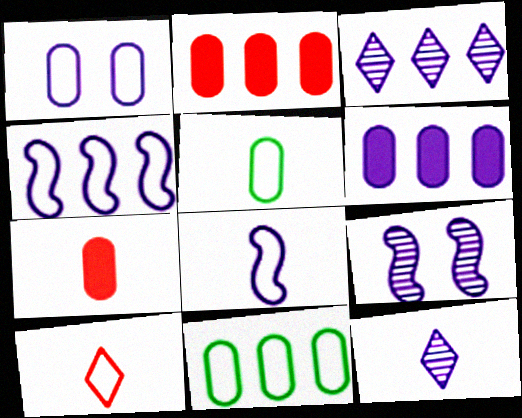[[3, 4, 6], 
[5, 8, 10]]